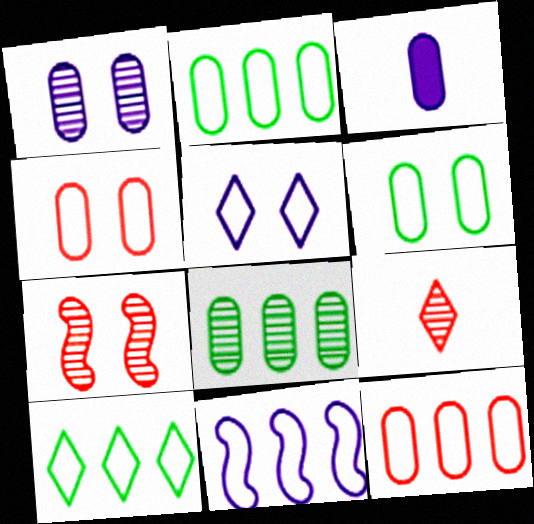[[3, 4, 8], 
[3, 7, 10], 
[10, 11, 12]]